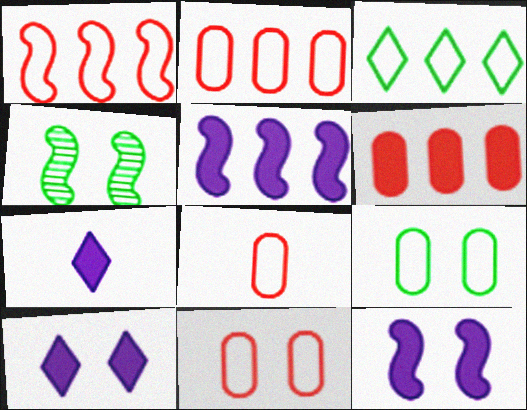[[2, 4, 7], 
[2, 8, 11], 
[4, 10, 11]]